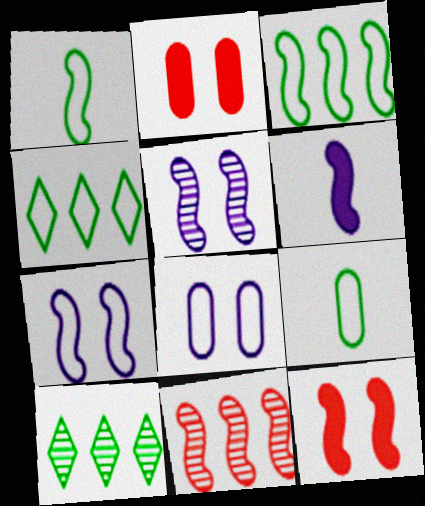[]